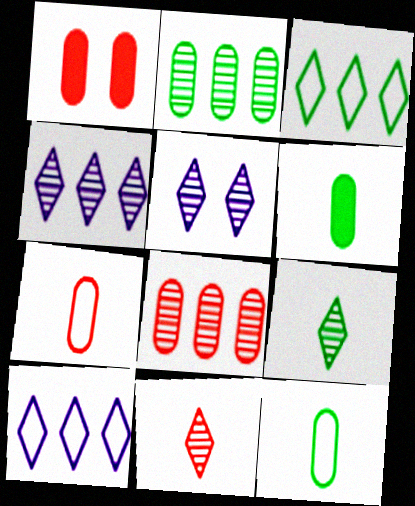[[1, 7, 8]]